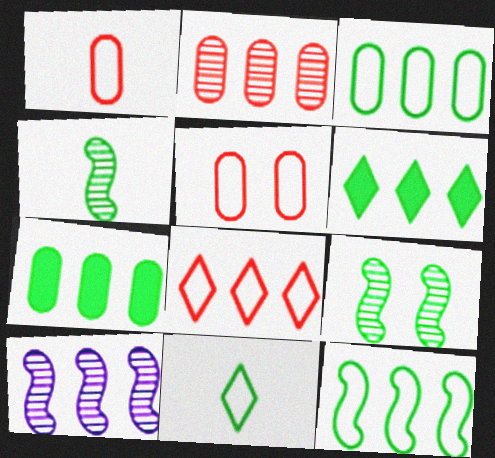[[7, 8, 10], 
[7, 9, 11]]